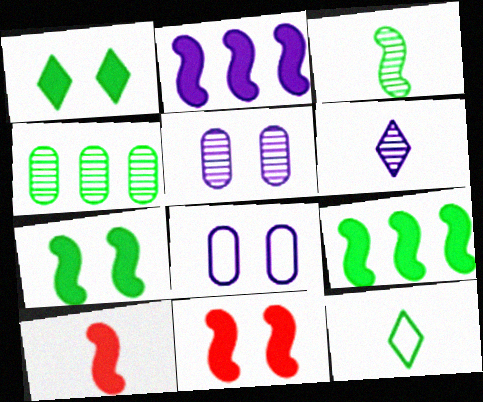[[2, 6, 8], 
[2, 7, 10], 
[4, 7, 12]]